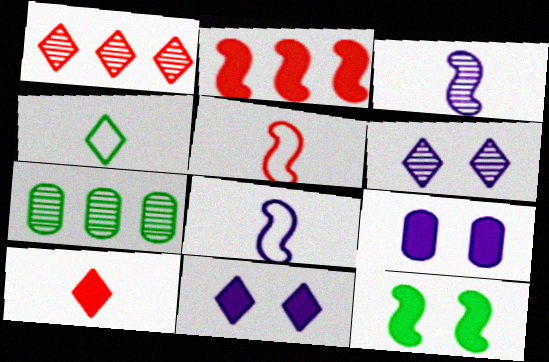[[1, 4, 11], 
[4, 7, 12], 
[5, 7, 11]]